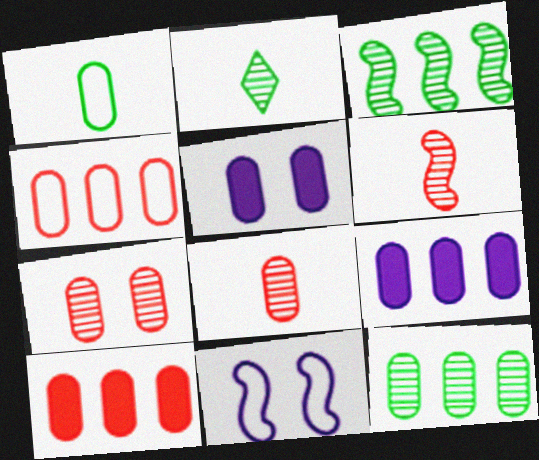[[1, 7, 9], 
[2, 10, 11], 
[4, 9, 12]]